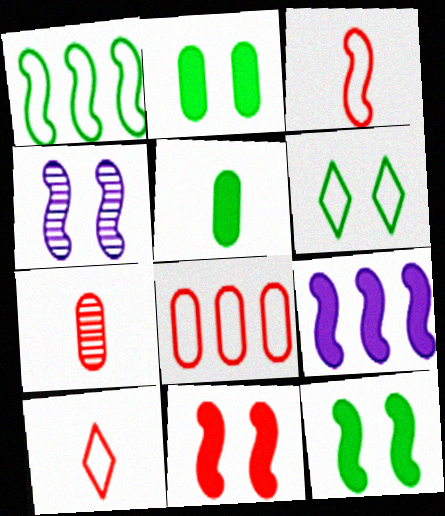[[6, 7, 9]]